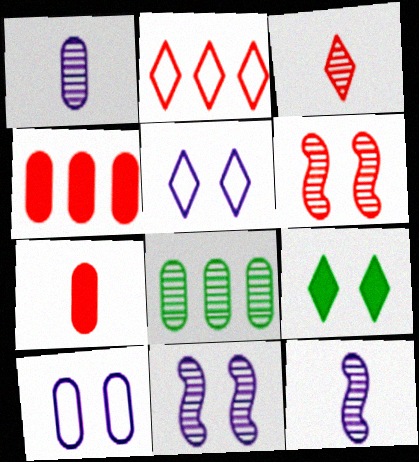[[2, 6, 7], 
[3, 8, 11], 
[6, 9, 10], 
[7, 8, 10]]